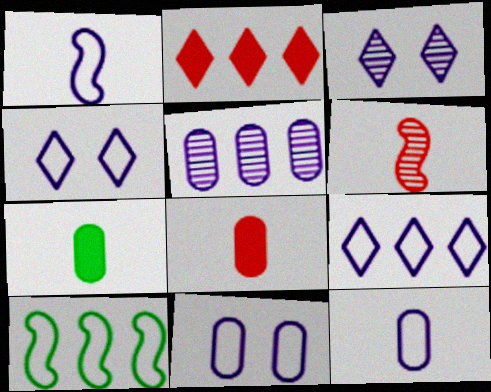[[1, 9, 11], 
[2, 5, 10], 
[3, 8, 10]]